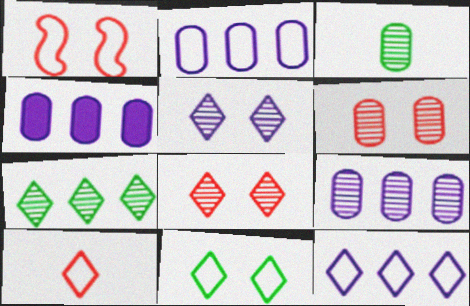[[2, 4, 9], 
[3, 6, 9], 
[10, 11, 12]]